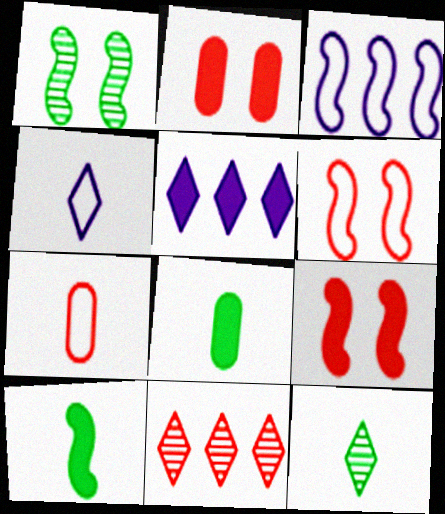[[1, 5, 7], 
[2, 3, 12], 
[2, 5, 10], 
[5, 8, 9], 
[7, 9, 11]]